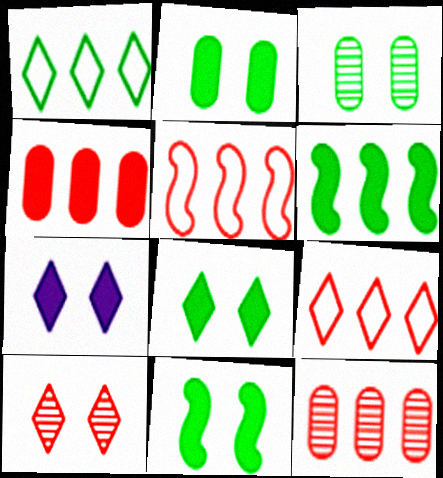[[2, 8, 11]]